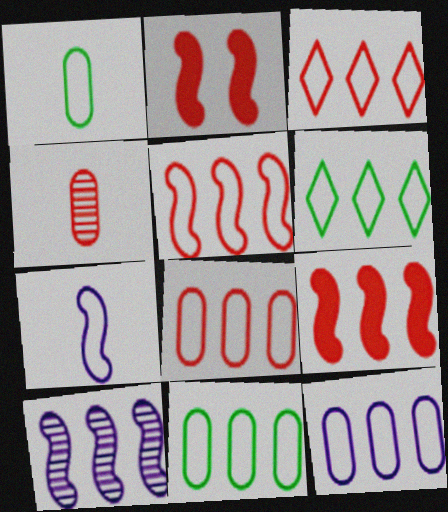[[2, 3, 4], 
[3, 5, 8], 
[5, 6, 12], 
[8, 11, 12]]